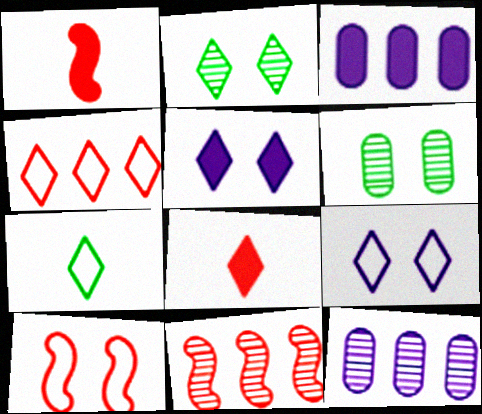[[1, 10, 11], 
[4, 7, 9], 
[5, 6, 10]]